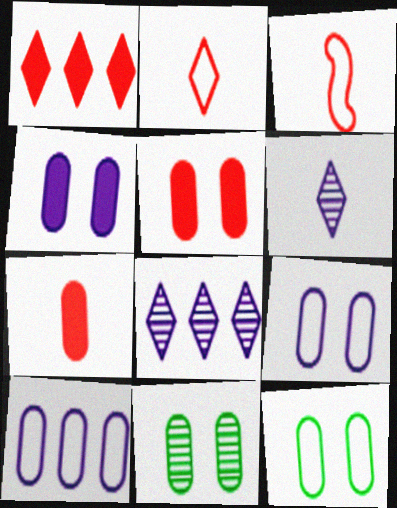[[5, 9, 11], 
[7, 10, 11]]